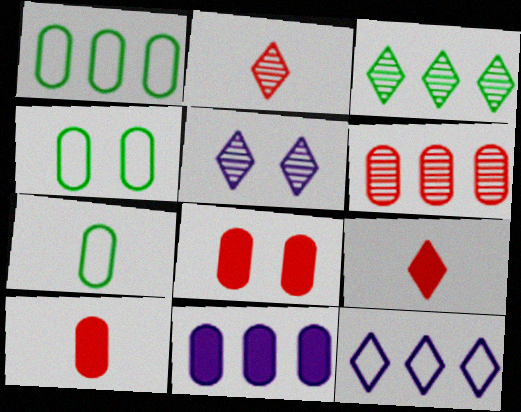[[1, 4, 7], 
[1, 6, 11], 
[2, 3, 5]]